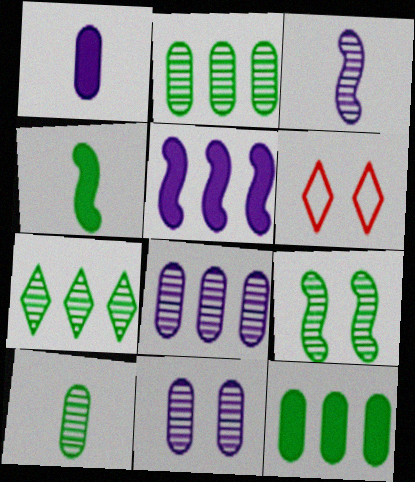[[3, 6, 12], 
[4, 6, 8], 
[5, 6, 10], 
[7, 9, 10]]